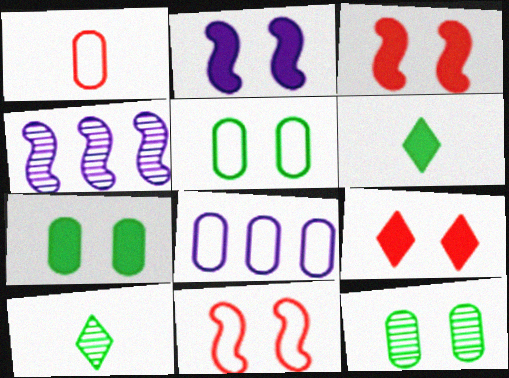[[1, 5, 8], 
[2, 7, 9], 
[3, 8, 10], 
[5, 7, 12]]